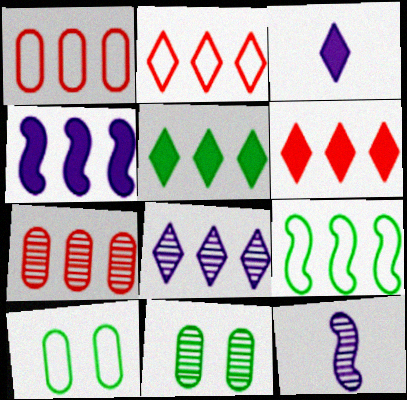[[2, 5, 8], 
[6, 10, 12]]